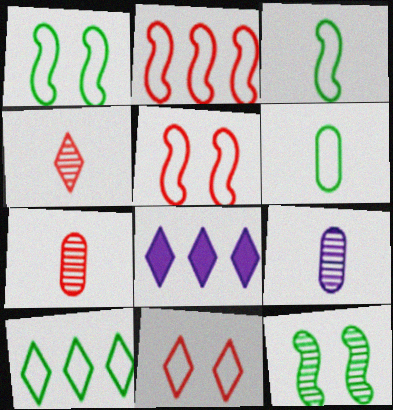[[1, 6, 10], 
[1, 7, 8]]